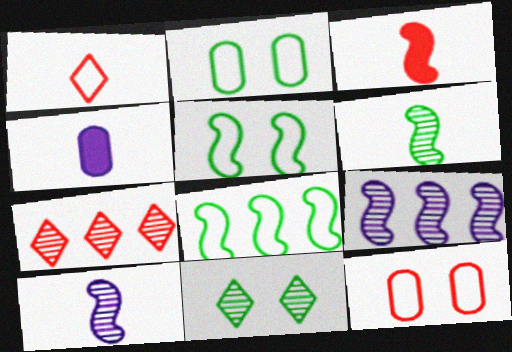[[1, 4, 6], 
[3, 5, 9], 
[3, 7, 12], 
[4, 5, 7]]